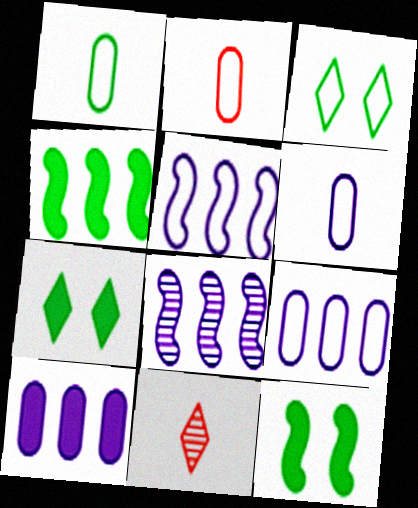[[1, 2, 6], 
[2, 3, 5], 
[2, 7, 8], 
[9, 11, 12]]